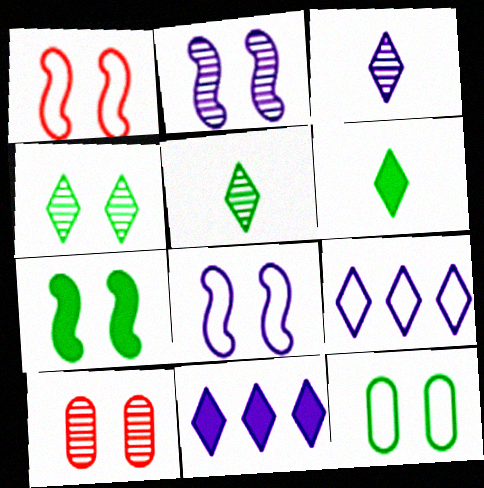[[1, 2, 7], 
[2, 4, 10], 
[4, 7, 12]]